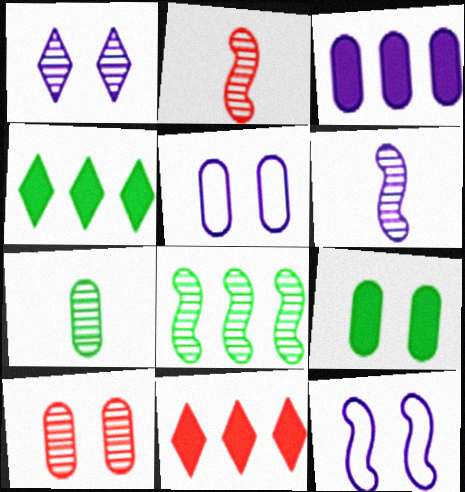[[2, 4, 5], 
[5, 9, 10], 
[7, 11, 12]]